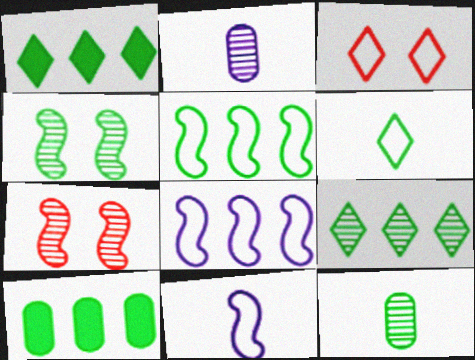[[2, 7, 9], 
[4, 6, 10], 
[4, 9, 12], 
[5, 9, 10]]